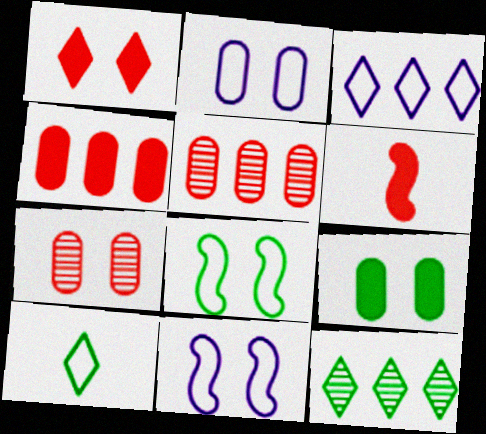[[1, 4, 6], 
[2, 6, 12], 
[2, 7, 9]]